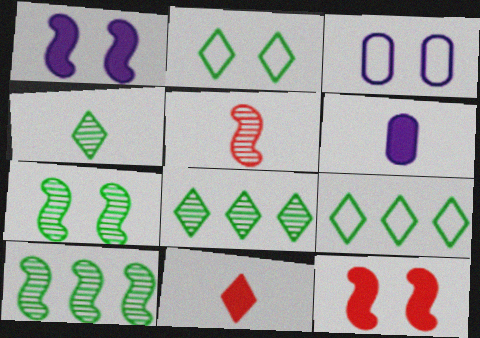[[3, 10, 11]]